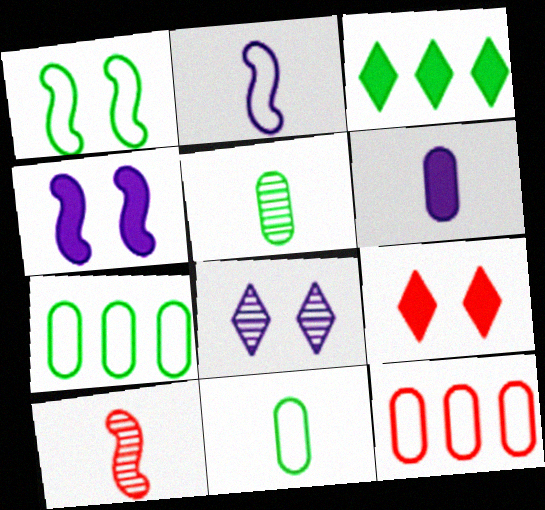[[1, 3, 5], 
[9, 10, 12]]